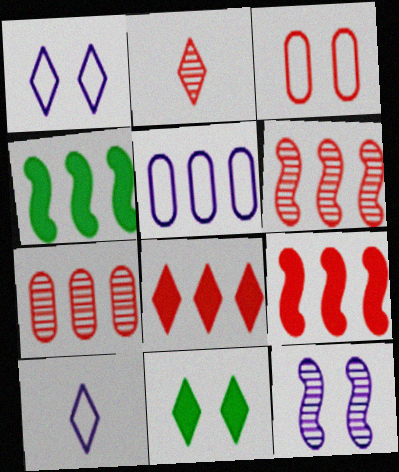[[2, 3, 9], 
[3, 11, 12]]